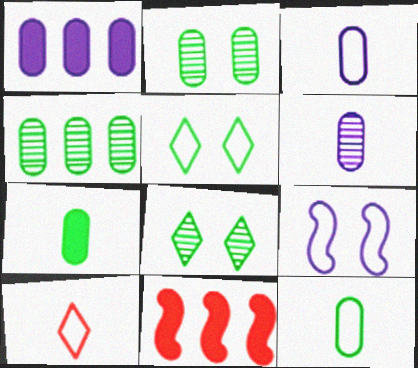[[3, 8, 11], 
[5, 6, 11]]